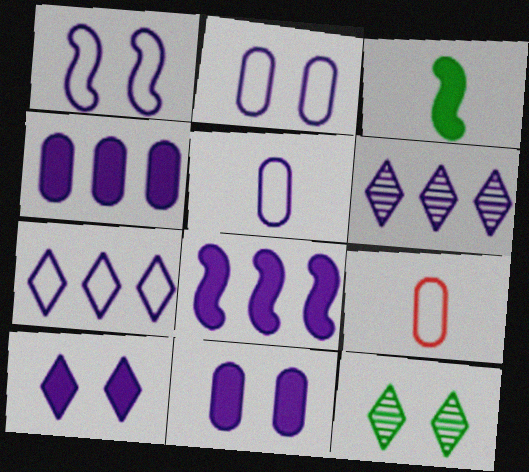[[1, 5, 7], 
[8, 9, 12]]